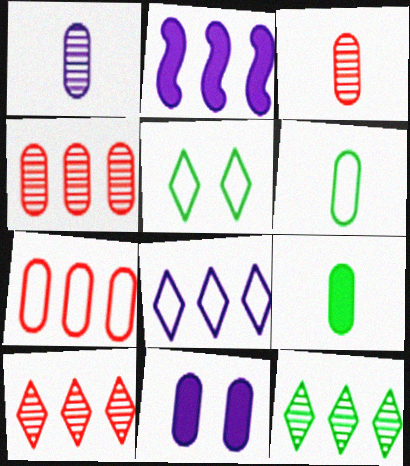[[2, 3, 5], 
[2, 7, 12], 
[4, 6, 11]]